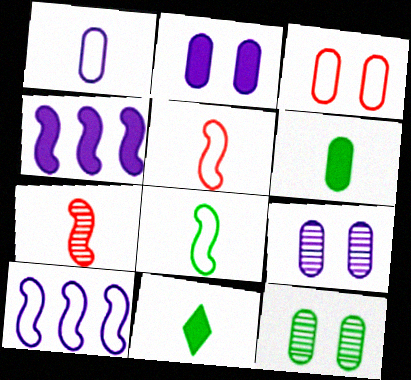[[1, 7, 11], 
[2, 3, 12]]